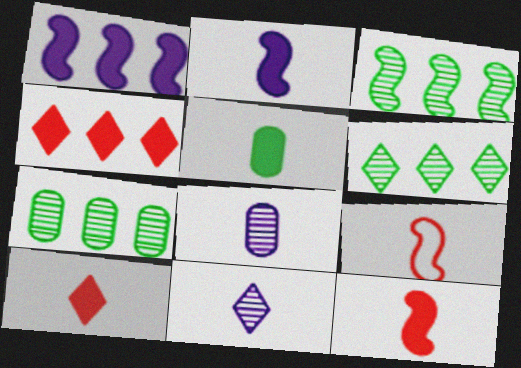[[2, 5, 10], 
[3, 6, 7], 
[5, 9, 11]]